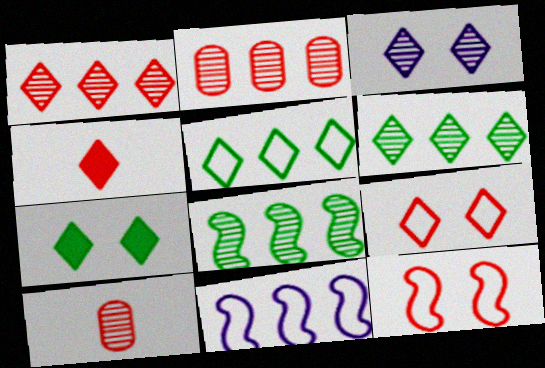[[1, 4, 9], 
[2, 4, 12], 
[3, 4, 5], 
[3, 7, 9], 
[3, 8, 10], 
[7, 10, 11]]